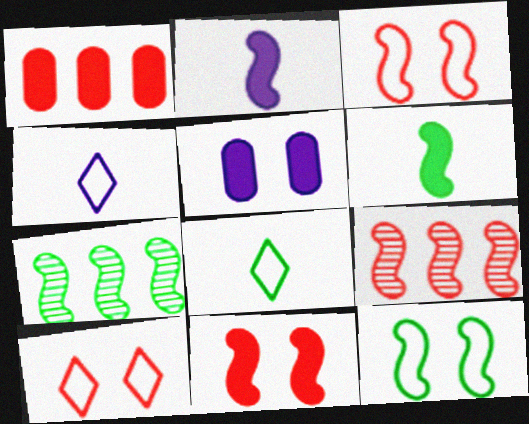[[2, 3, 7], 
[2, 9, 12], 
[5, 8, 9], 
[6, 7, 12]]